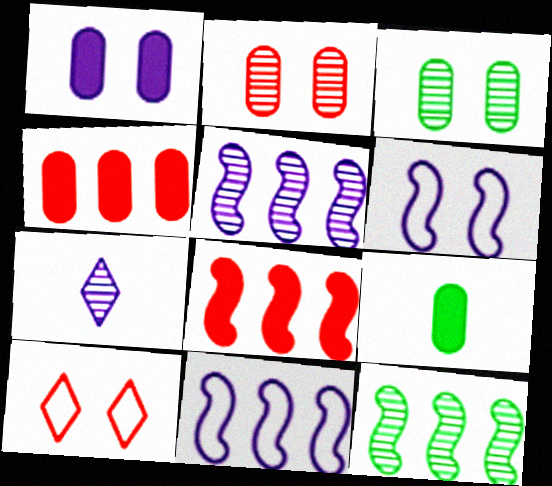[[1, 4, 9], 
[1, 7, 11], 
[2, 7, 12], 
[5, 9, 10], 
[8, 11, 12]]